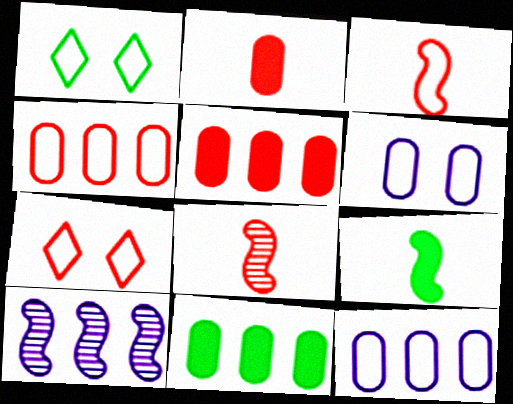[[1, 2, 10], 
[1, 3, 12], 
[3, 4, 7], 
[5, 7, 8]]